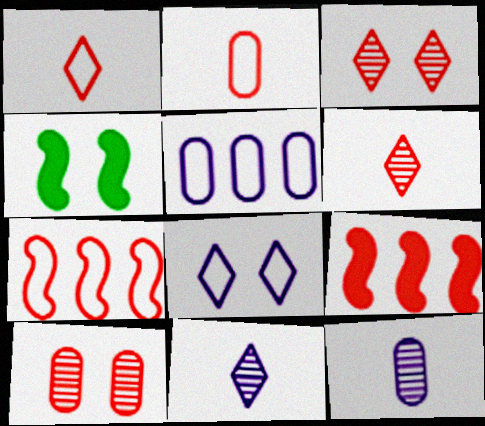[[1, 9, 10], 
[2, 3, 9], 
[4, 5, 6], 
[4, 8, 10]]